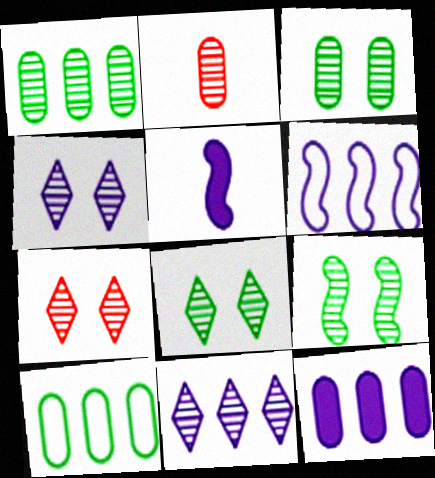[[2, 9, 11], 
[3, 8, 9], 
[4, 7, 8], 
[5, 7, 10], 
[6, 11, 12]]